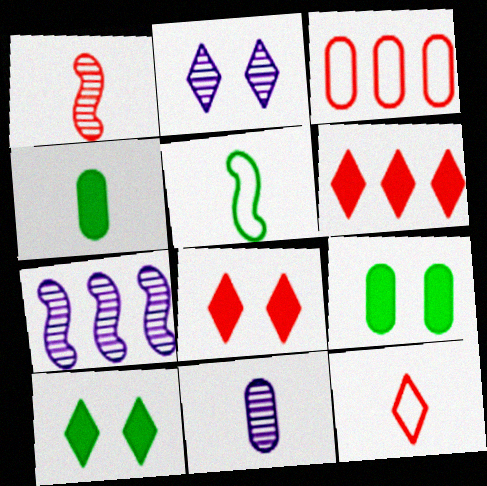[[1, 3, 8], 
[2, 7, 11], 
[3, 9, 11], 
[7, 9, 12]]